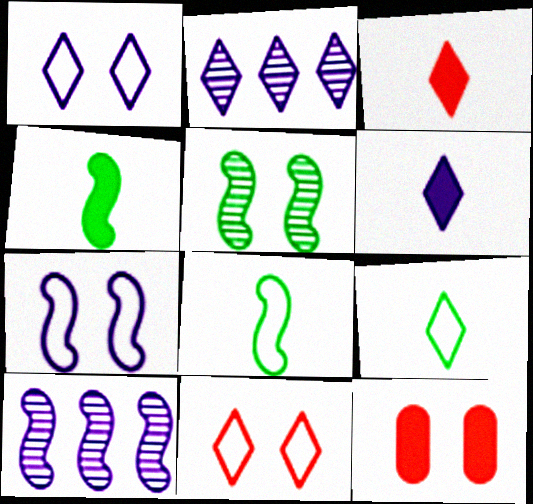[[1, 2, 6], 
[1, 5, 12], 
[2, 8, 12], 
[9, 10, 12]]